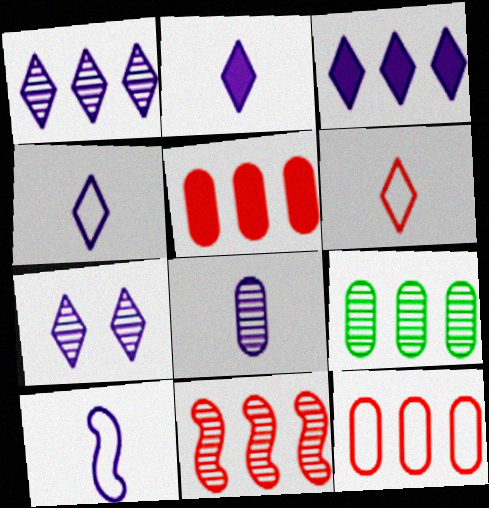[[1, 9, 11], 
[2, 8, 10], 
[3, 4, 7]]